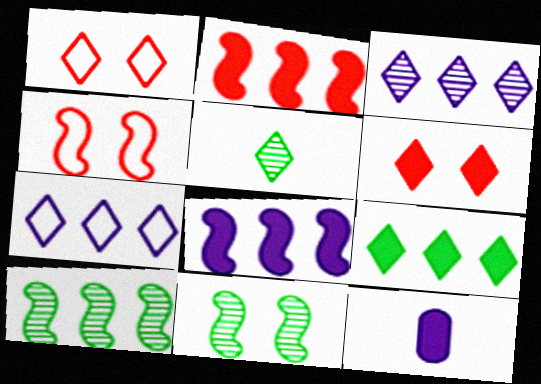[[1, 10, 12], 
[5, 6, 7]]